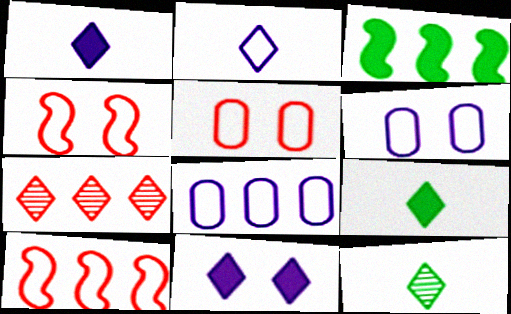[[3, 7, 8]]